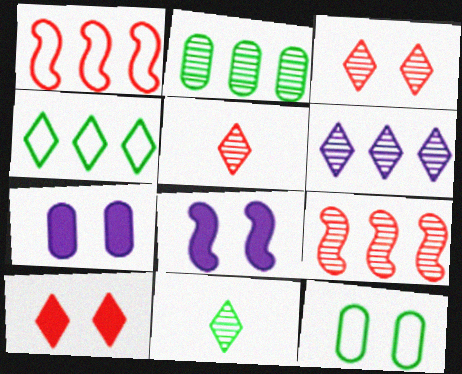[[1, 7, 11], 
[2, 6, 9], 
[3, 6, 11], 
[3, 8, 12]]